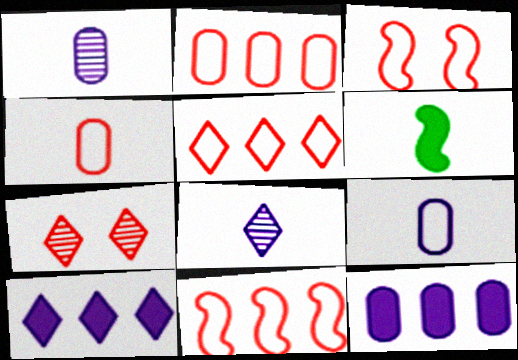[[2, 5, 11], 
[3, 4, 5], 
[4, 6, 8]]